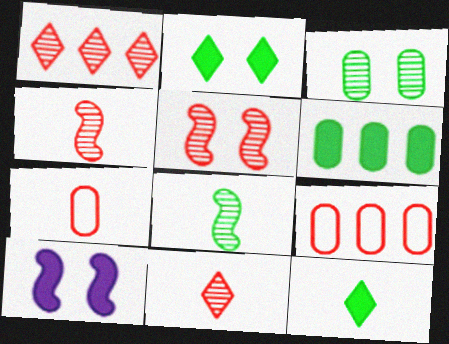[]